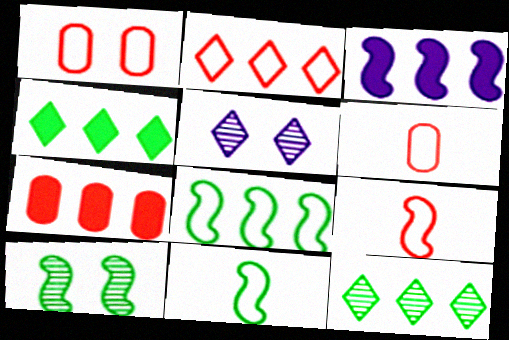[[1, 2, 9], 
[3, 4, 7], 
[3, 9, 10], 
[5, 7, 11]]